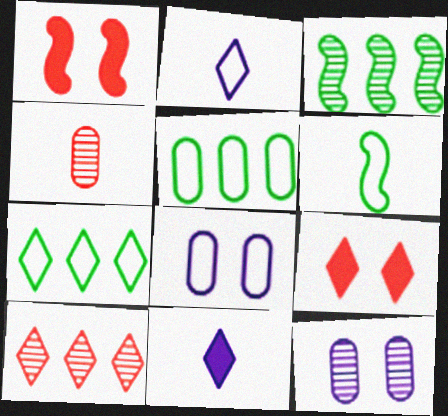[[4, 6, 11]]